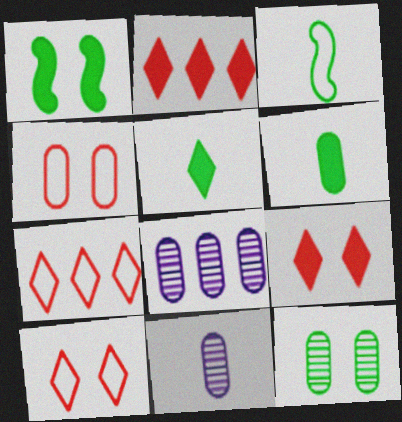[[1, 7, 11], 
[3, 8, 9], 
[4, 6, 8]]